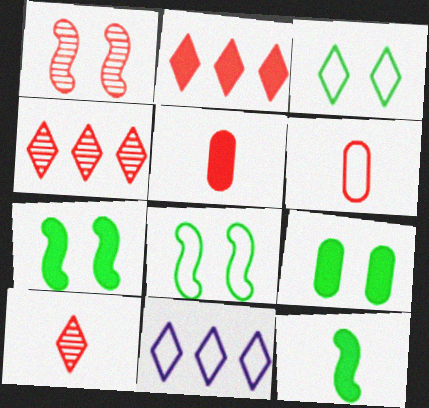[[1, 2, 6], 
[6, 8, 11]]